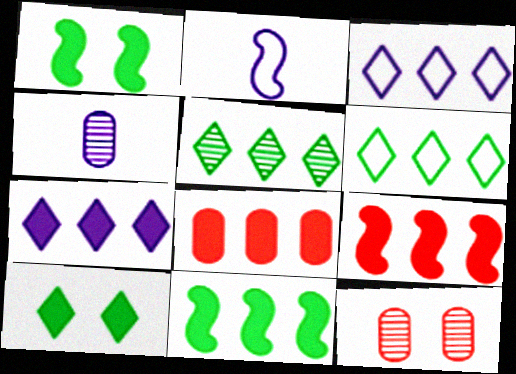[[7, 8, 11]]